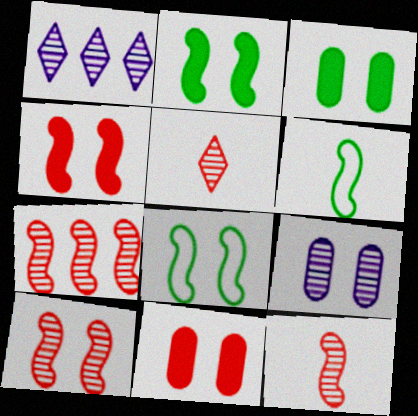[[1, 6, 11], 
[7, 10, 12]]